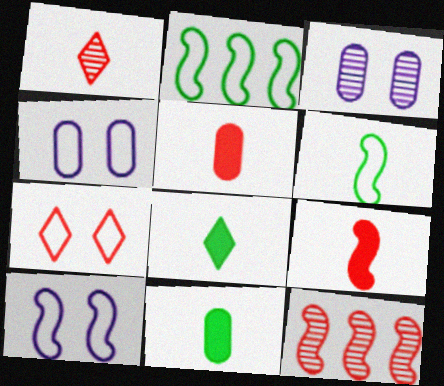[[4, 8, 12], 
[5, 7, 12]]